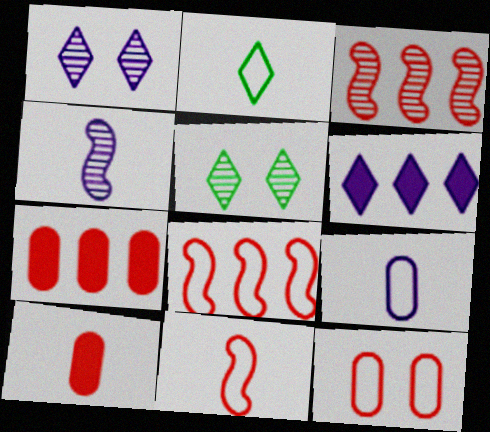[[2, 4, 10], 
[2, 9, 11]]